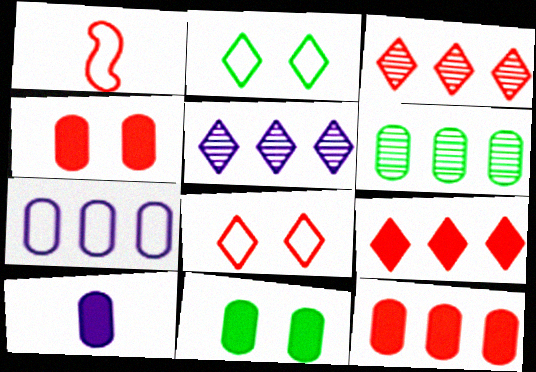[[1, 2, 7], 
[1, 3, 4], 
[1, 5, 11], 
[6, 7, 12], 
[10, 11, 12]]